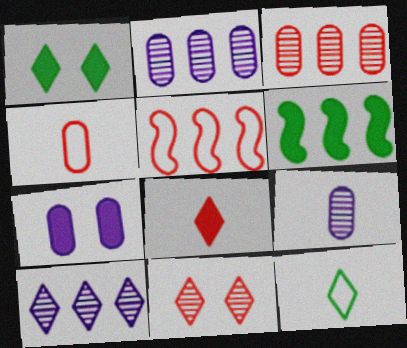[[1, 5, 9], 
[6, 7, 8]]